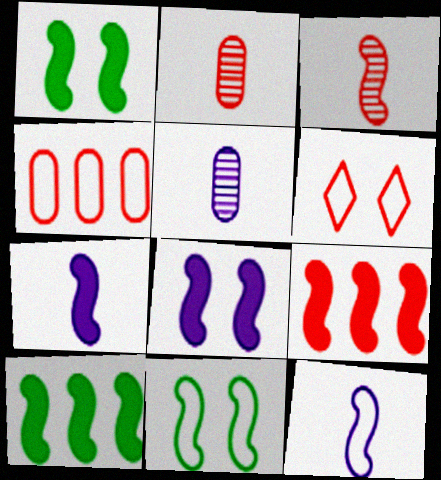[[1, 7, 9], 
[2, 6, 9], 
[5, 6, 10]]